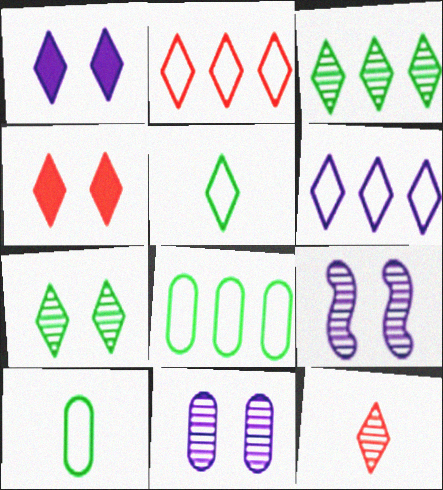[[2, 4, 12]]